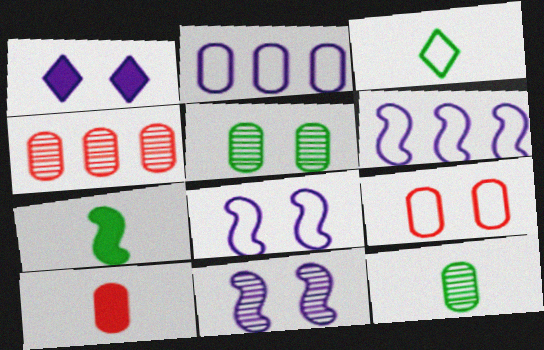[[2, 5, 10], 
[3, 6, 9], 
[3, 7, 12], 
[4, 9, 10]]